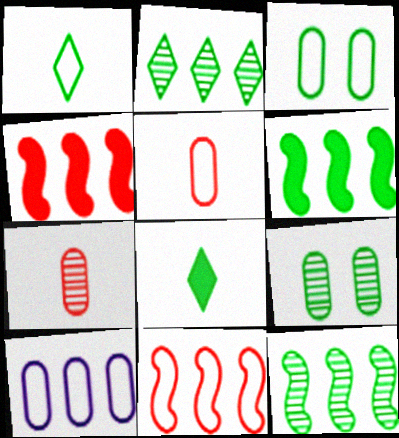[[1, 6, 9], 
[2, 4, 10], 
[3, 5, 10], 
[3, 8, 12]]